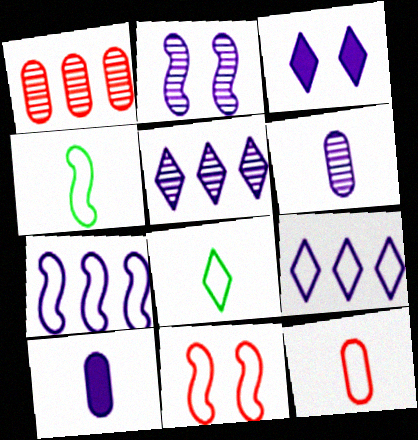[[1, 3, 4], 
[2, 5, 6], 
[2, 9, 10], 
[3, 6, 7], 
[4, 7, 11]]